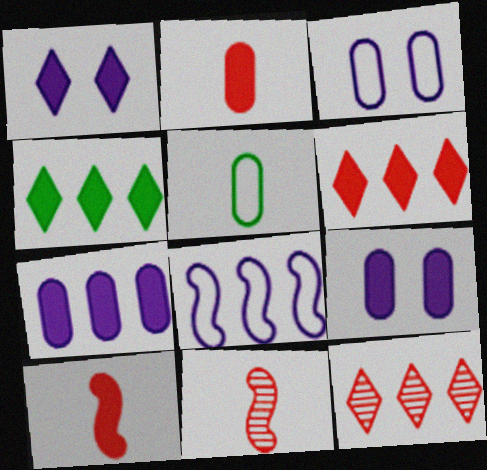[[3, 4, 11], 
[4, 9, 10]]